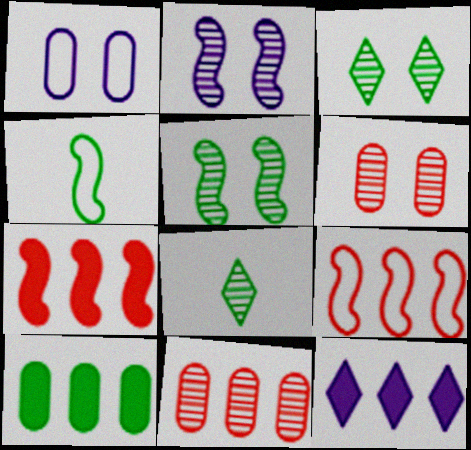[[1, 7, 8], 
[2, 3, 6], 
[2, 4, 7], 
[2, 8, 11], 
[3, 4, 10], 
[4, 6, 12], 
[7, 10, 12]]